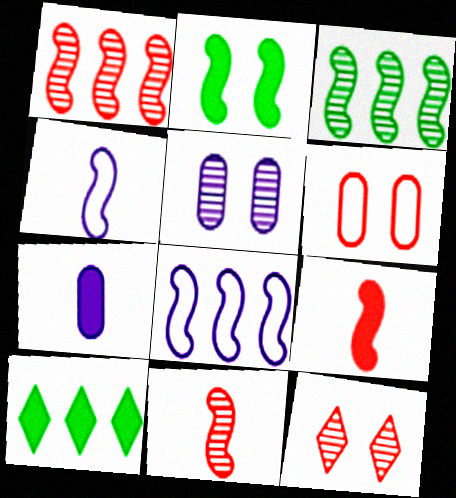[[1, 2, 4], 
[2, 8, 11]]